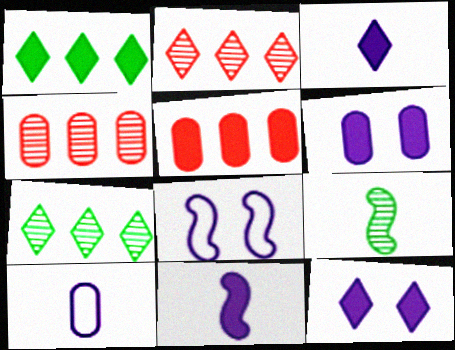[]